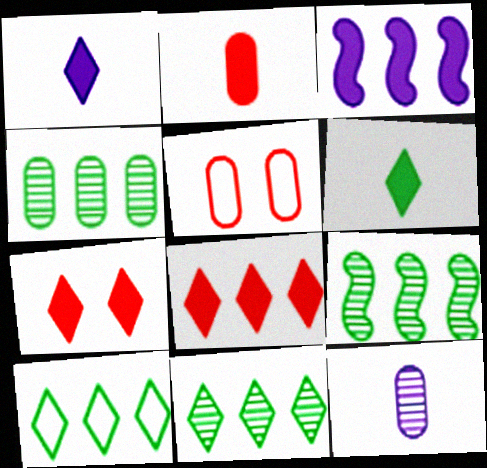[[1, 5, 9], 
[4, 9, 11]]